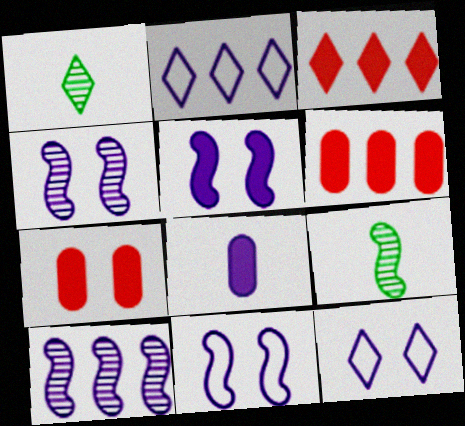[[1, 3, 12], 
[1, 6, 11], 
[2, 4, 8], 
[2, 7, 9], 
[4, 5, 11], 
[6, 9, 12], 
[8, 10, 12]]